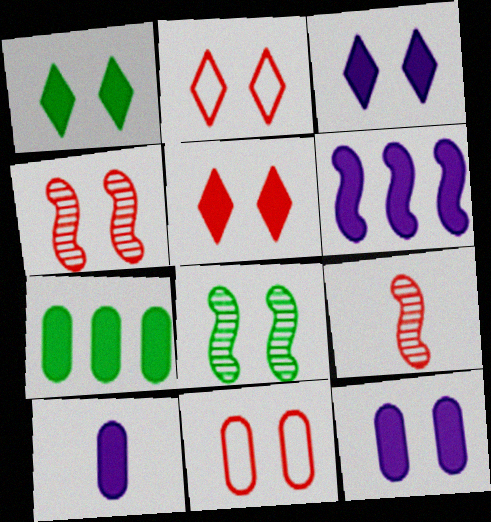[[1, 3, 5], 
[2, 8, 12], 
[3, 6, 10], 
[3, 8, 11], 
[4, 5, 11]]